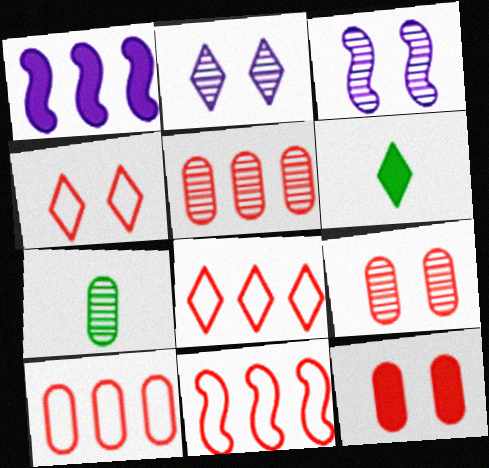[[1, 4, 7], 
[1, 6, 12], 
[2, 6, 8], 
[3, 6, 10], 
[8, 10, 11]]